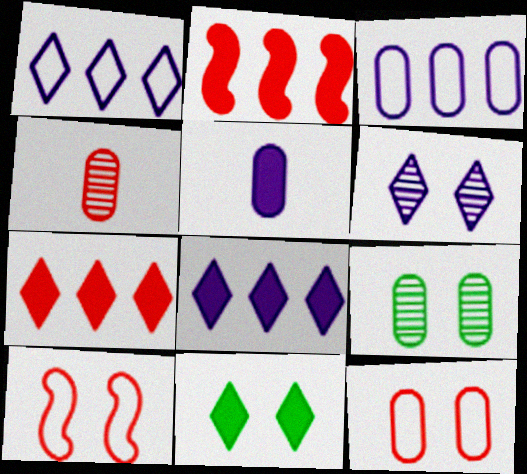[[2, 5, 11], 
[4, 7, 10]]